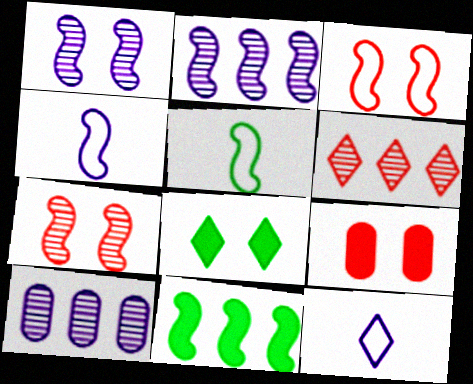[[4, 7, 11], 
[6, 8, 12]]